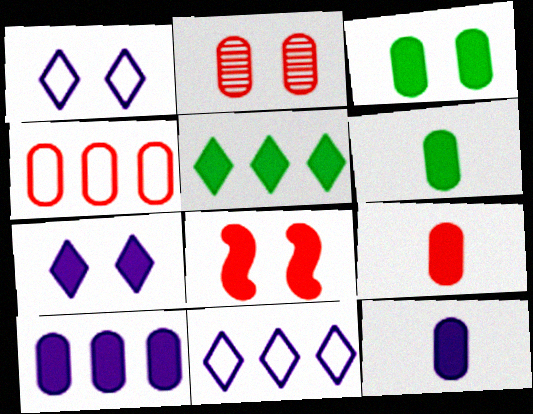[[2, 4, 9], 
[3, 7, 8], 
[3, 9, 10], 
[5, 8, 12], 
[6, 9, 12]]